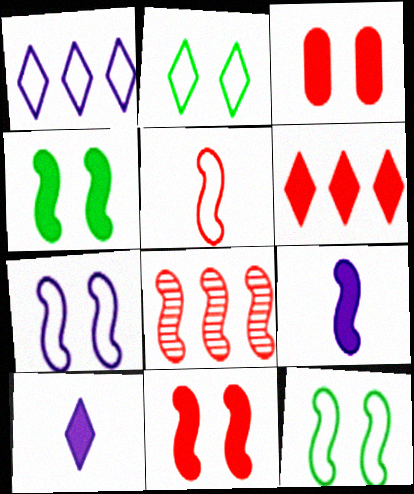[[5, 8, 11], 
[8, 9, 12]]